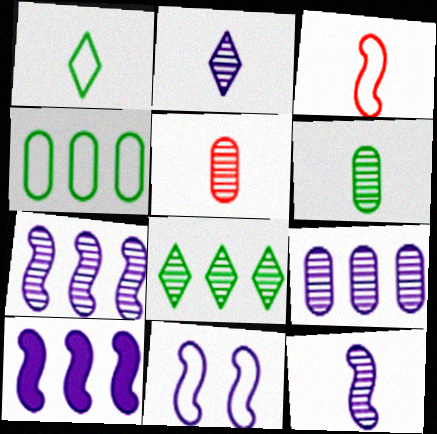[[10, 11, 12]]